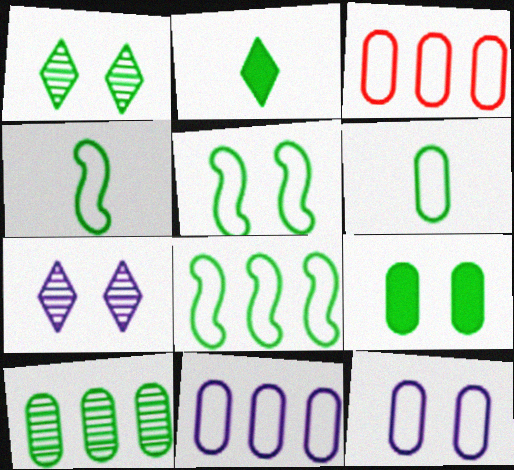[[1, 5, 9], 
[2, 5, 10], 
[3, 6, 12], 
[4, 5, 8], 
[6, 9, 10]]